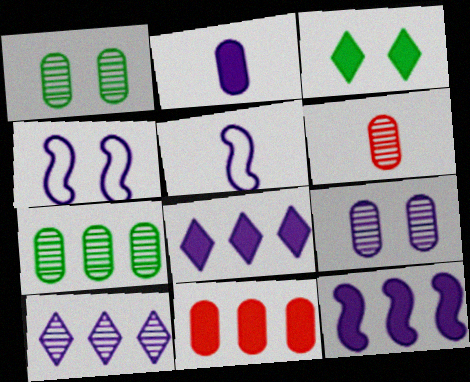[[2, 4, 10], 
[5, 8, 9], 
[6, 7, 9]]